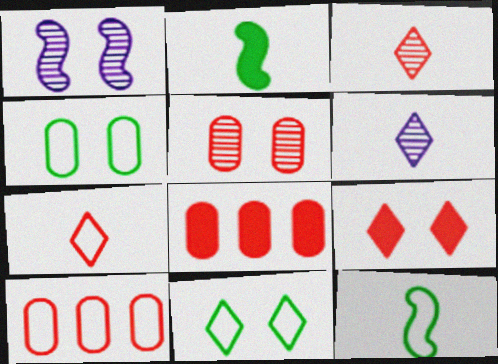[[1, 4, 9]]